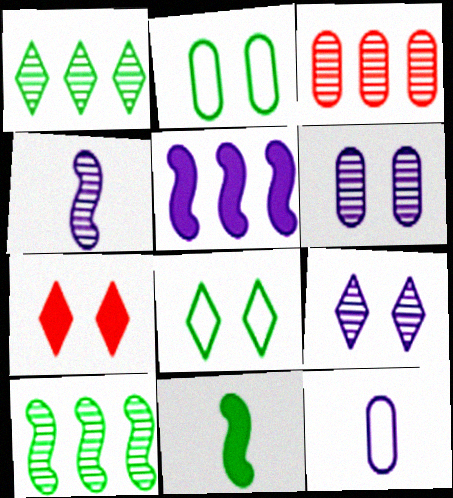[[1, 2, 11], 
[5, 9, 12], 
[7, 8, 9], 
[7, 10, 12]]